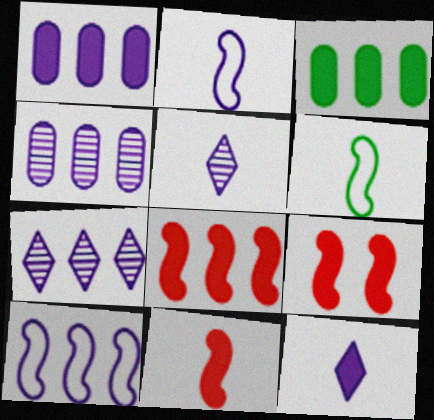[[1, 7, 10], 
[3, 9, 12], 
[8, 9, 11]]